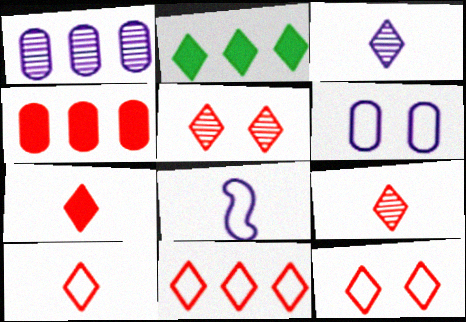[[2, 3, 12], 
[5, 7, 11], 
[7, 9, 10], 
[10, 11, 12]]